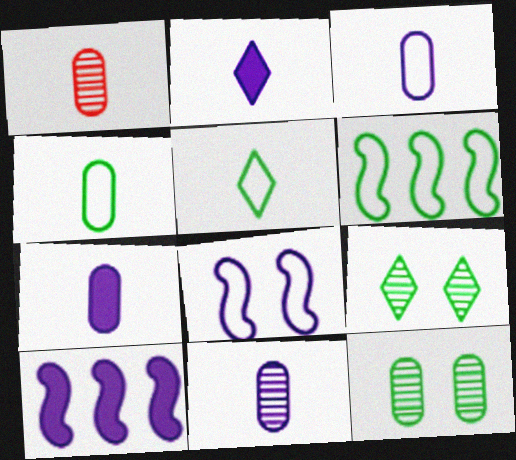[[1, 4, 7], 
[3, 7, 11]]